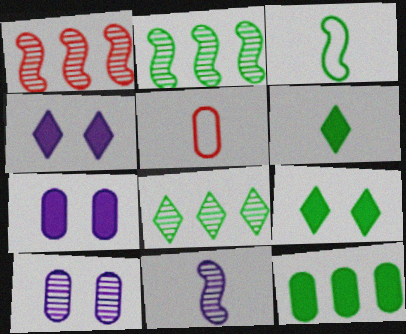[[2, 4, 5], 
[5, 6, 11], 
[5, 10, 12]]